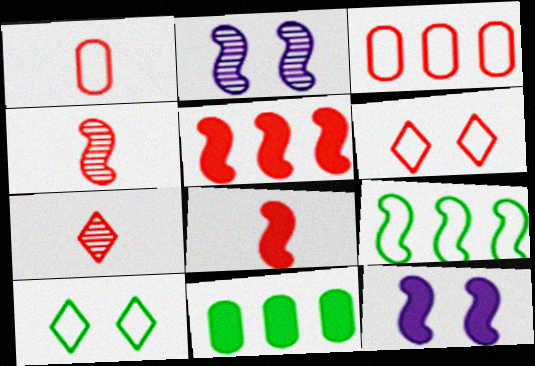[[1, 7, 8], 
[2, 8, 9], 
[4, 9, 12]]